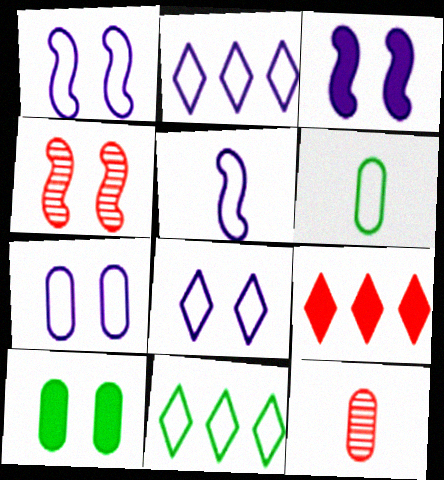[[1, 7, 8], 
[2, 5, 7], 
[3, 11, 12], 
[4, 8, 10]]